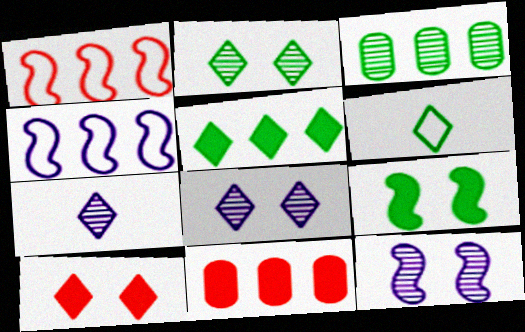[[2, 5, 6], 
[3, 6, 9], 
[6, 11, 12]]